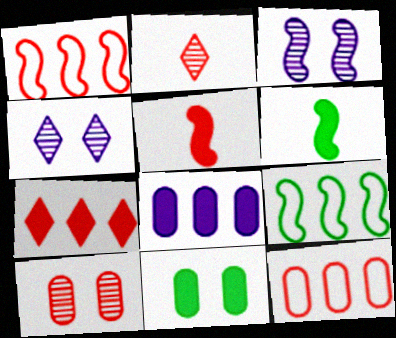[[1, 3, 6], 
[3, 5, 9], 
[4, 6, 12]]